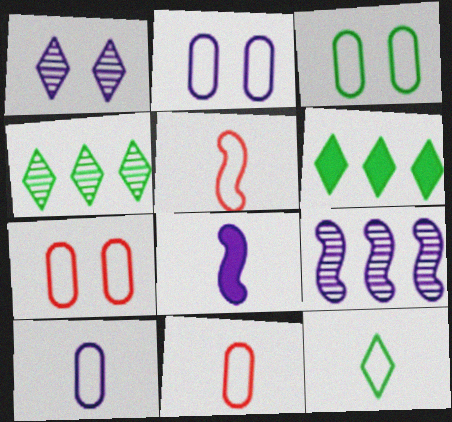[[2, 3, 7], 
[4, 7, 8], 
[5, 10, 12]]